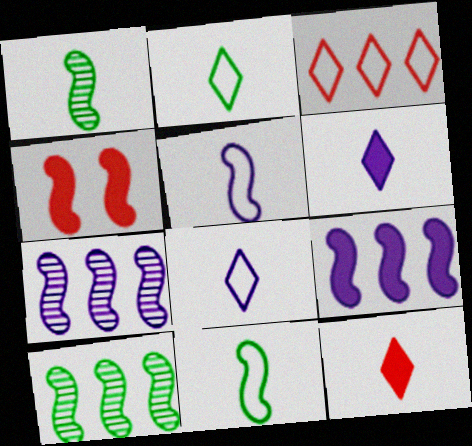[[4, 5, 10], 
[4, 7, 11]]